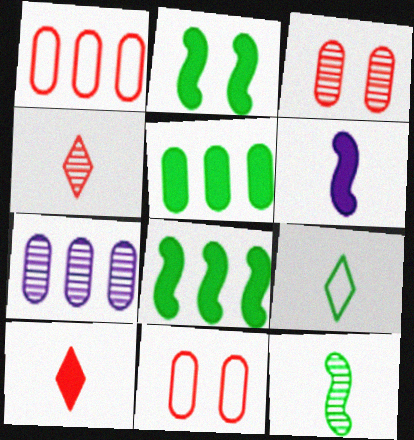[[1, 5, 7]]